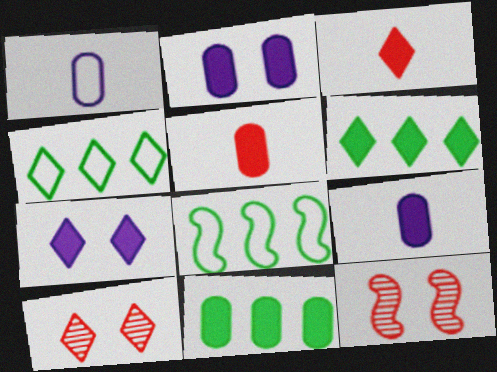[[1, 6, 12], 
[2, 5, 11], 
[3, 6, 7], 
[4, 9, 12], 
[8, 9, 10]]